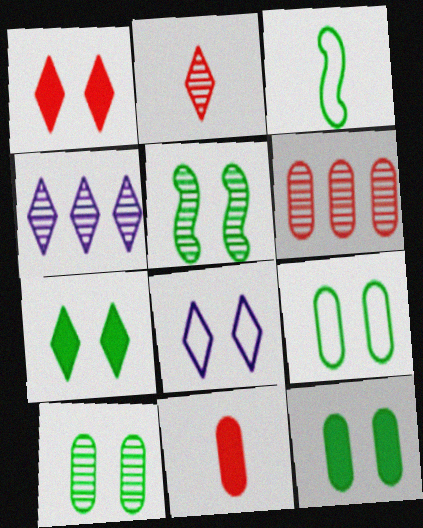[[5, 7, 9], 
[9, 10, 12]]